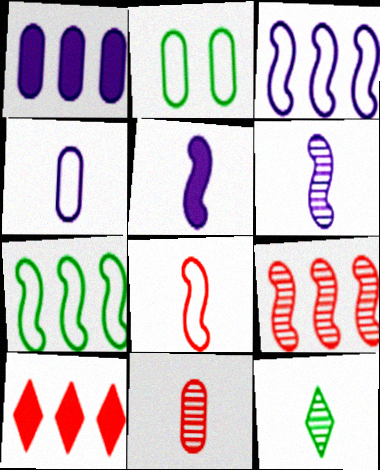[[1, 2, 11], 
[2, 6, 10], 
[6, 11, 12]]